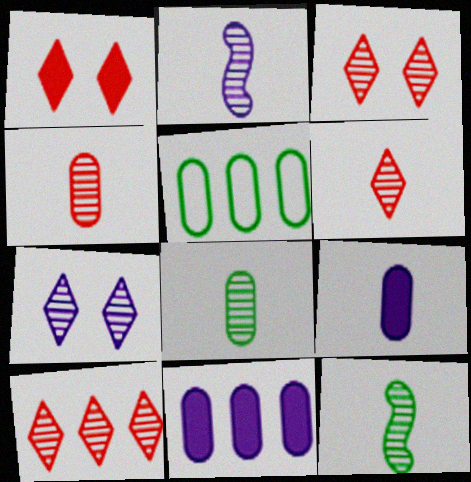[[1, 2, 5], 
[2, 6, 8], 
[3, 6, 10]]